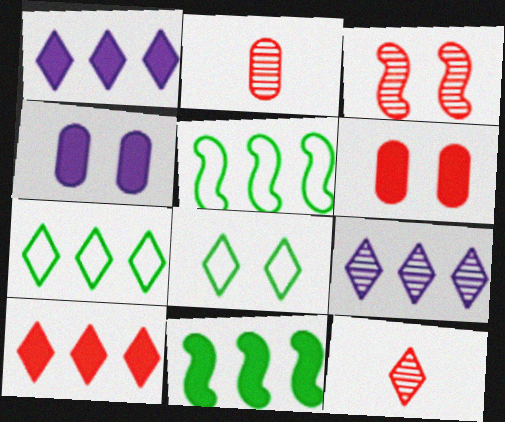[[1, 8, 12], 
[3, 4, 8], 
[4, 5, 12], 
[7, 9, 10]]